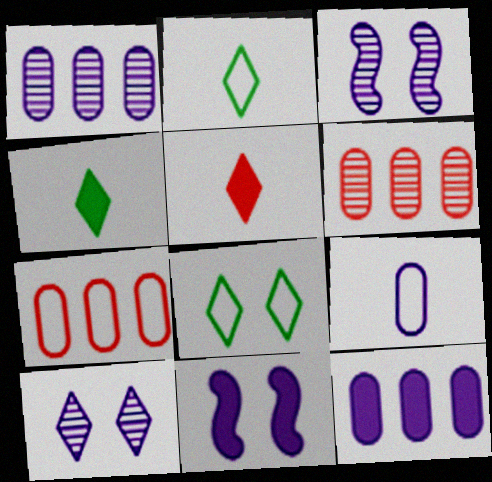[[2, 6, 11], 
[3, 4, 7]]